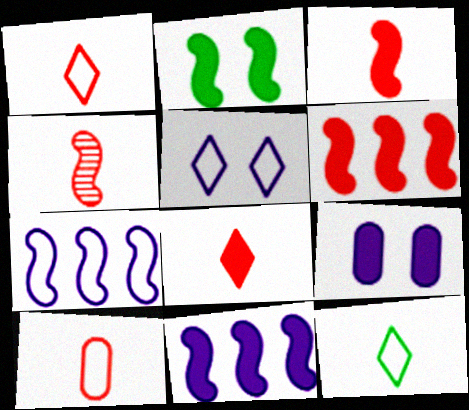[[2, 3, 11], 
[2, 4, 7], 
[4, 8, 10]]